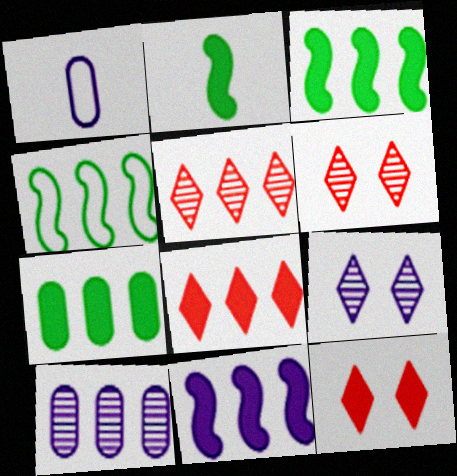[[1, 3, 6], 
[1, 9, 11], 
[4, 8, 10], 
[7, 8, 11]]